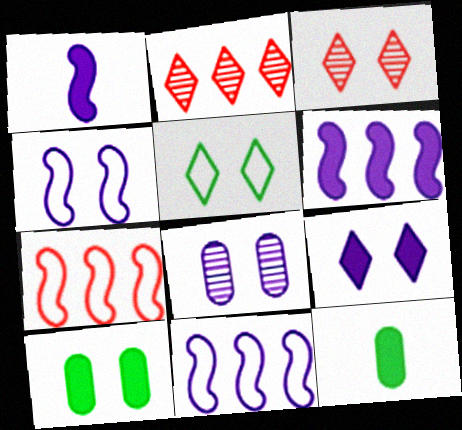[[2, 4, 12], 
[3, 4, 10], 
[3, 5, 9], 
[3, 11, 12], 
[4, 8, 9]]